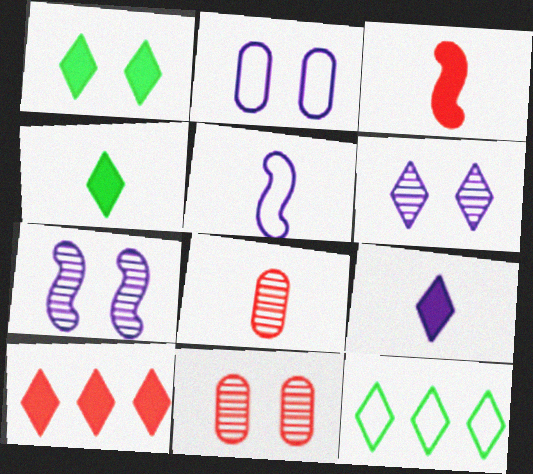[[1, 9, 10], 
[4, 5, 8]]